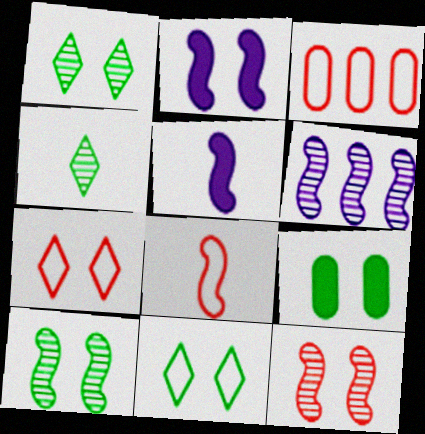[[1, 3, 5], 
[2, 3, 4], 
[3, 7, 8], 
[9, 10, 11]]